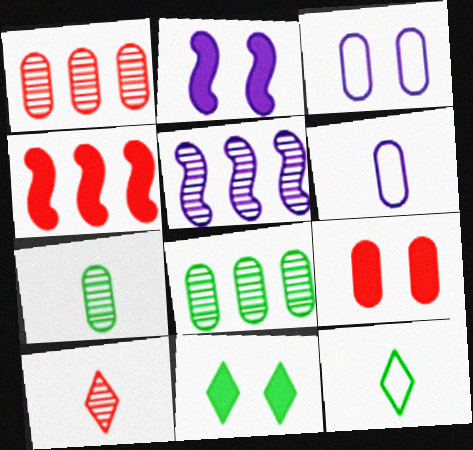[[1, 2, 12], 
[2, 9, 11], 
[5, 9, 12], 
[6, 8, 9]]